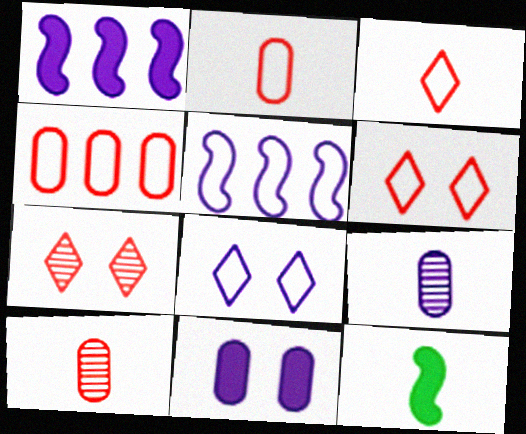[[1, 8, 9], 
[3, 9, 12]]